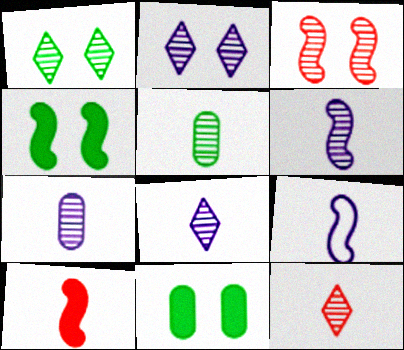[[5, 6, 12], 
[6, 7, 8]]